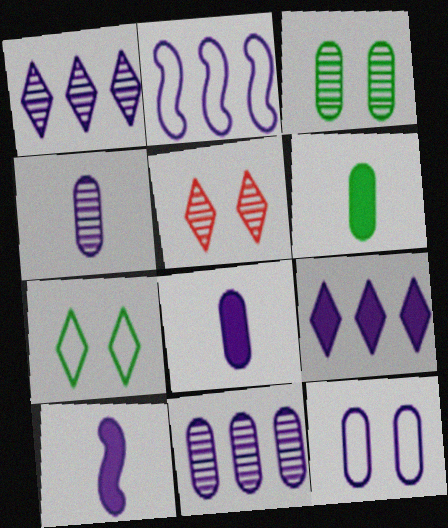[[1, 10, 12], 
[2, 5, 6], 
[2, 9, 11], 
[8, 11, 12]]